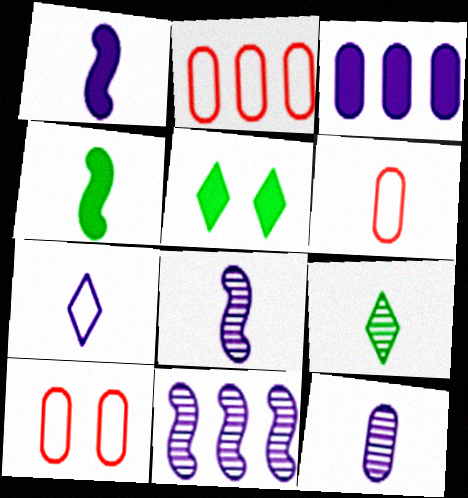[[1, 6, 9], 
[1, 7, 12], 
[2, 5, 8], 
[2, 6, 10], 
[5, 6, 11]]